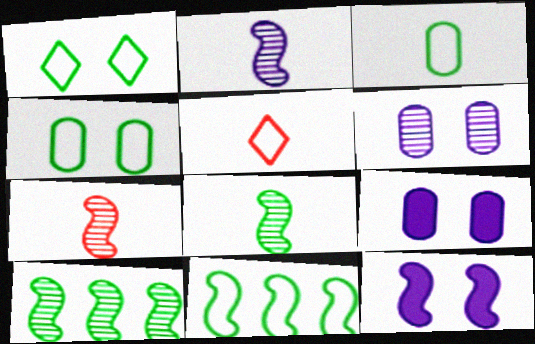[[1, 3, 11], 
[2, 7, 8], 
[5, 9, 10], 
[7, 11, 12]]